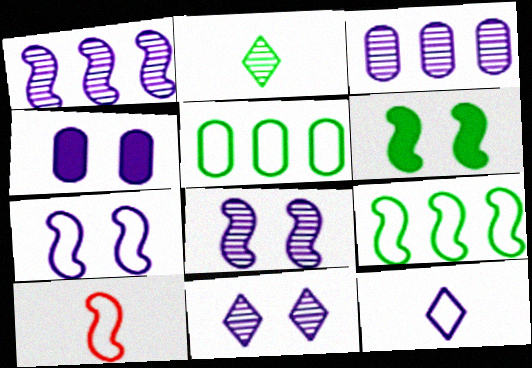[[1, 4, 12], 
[1, 6, 10], 
[2, 5, 6], 
[4, 7, 11], 
[7, 9, 10]]